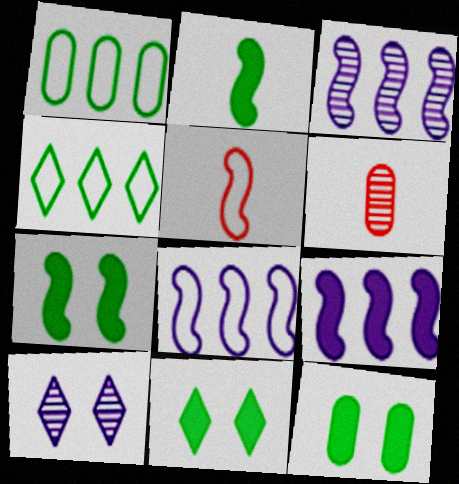[[3, 5, 7], 
[3, 8, 9], 
[6, 8, 11], 
[7, 11, 12]]